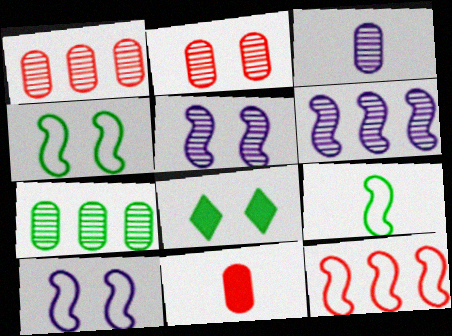[[2, 3, 7], 
[2, 8, 10], 
[3, 8, 12], 
[7, 8, 9], 
[9, 10, 12]]